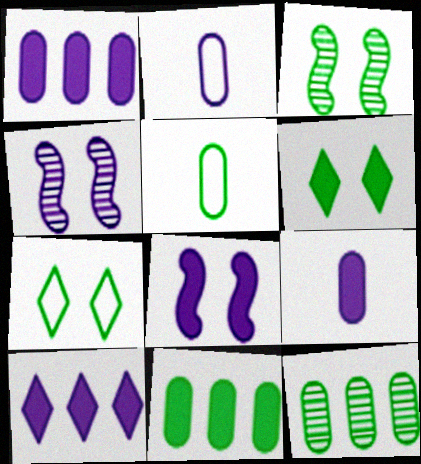[[2, 4, 10], 
[8, 9, 10]]